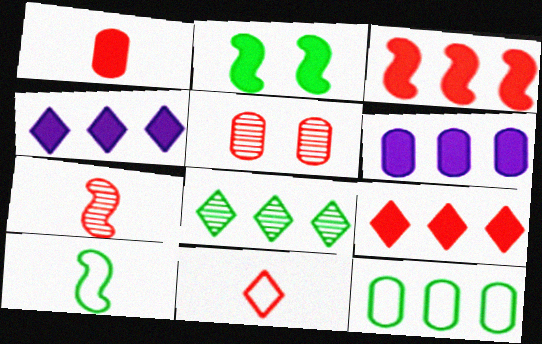[[1, 2, 4], 
[1, 7, 11], 
[3, 5, 11], 
[4, 5, 10]]